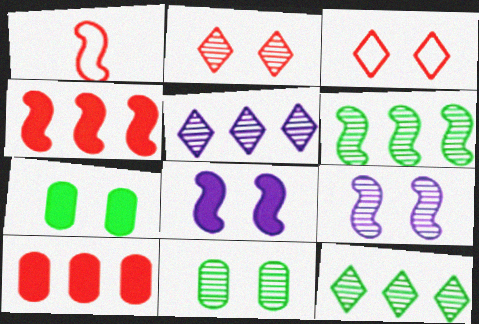[[1, 2, 10], 
[1, 5, 7], 
[1, 6, 8], 
[2, 9, 11], 
[3, 7, 9], 
[3, 8, 11]]